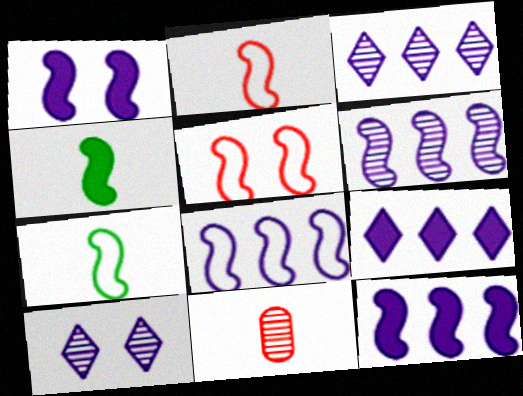[[4, 5, 6], 
[5, 7, 8], 
[6, 8, 12]]